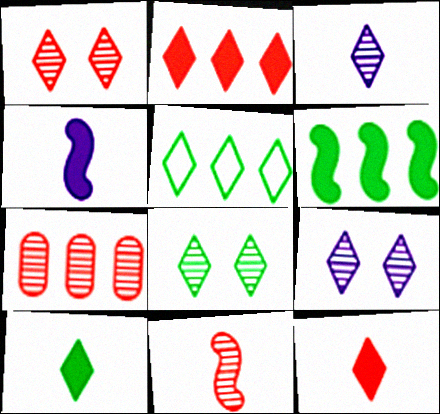[[1, 7, 11], 
[1, 8, 9], 
[5, 8, 10], 
[5, 9, 12]]